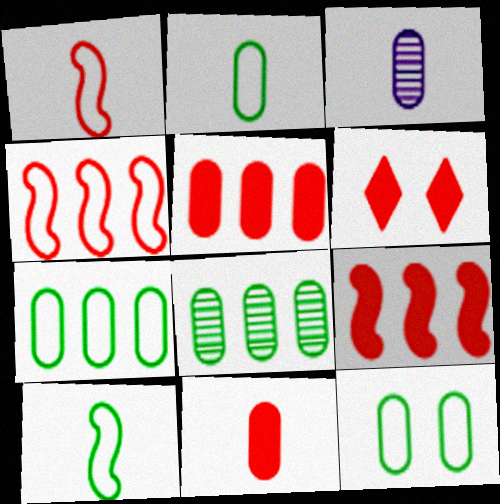[[2, 3, 11], 
[2, 7, 12], 
[3, 5, 12], 
[6, 9, 11]]